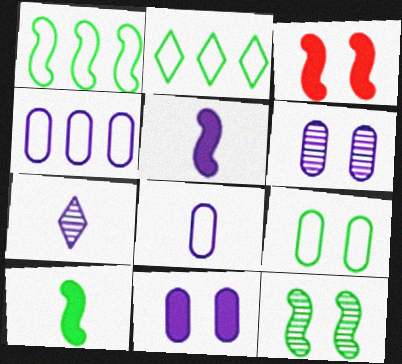[[1, 10, 12], 
[5, 7, 8]]